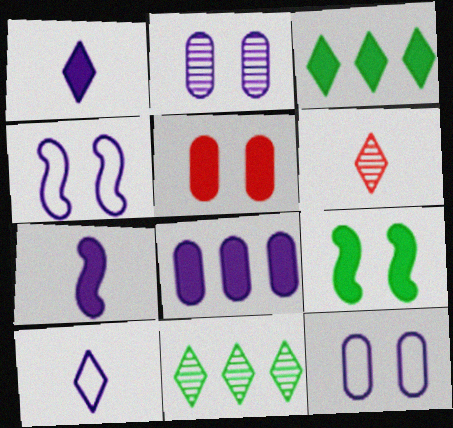[[3, 5, 7]]